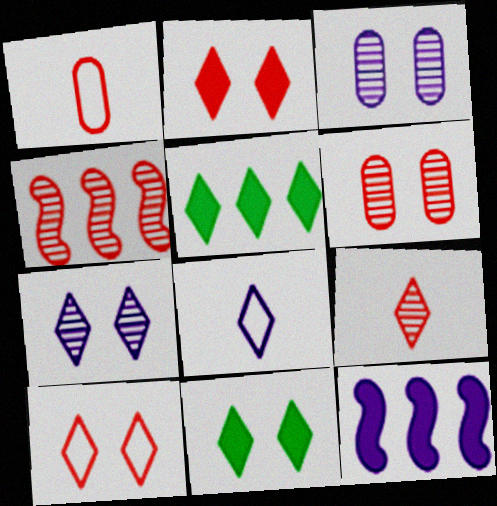[[1, 2, 4], 
[3, 8, 12], 
[4, 6, 9], 
[7, 10, 11]]